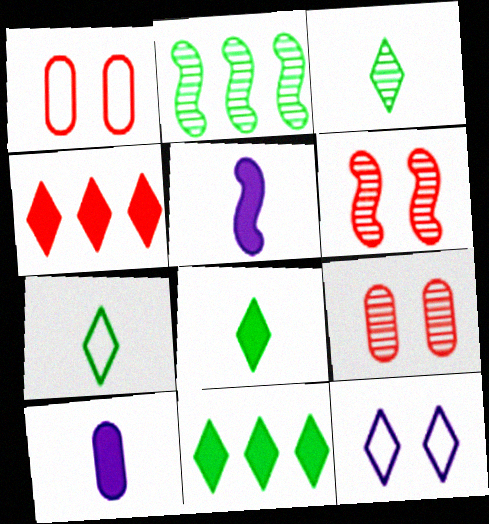[[3, 4, 12], 
[3, 7, 8]]